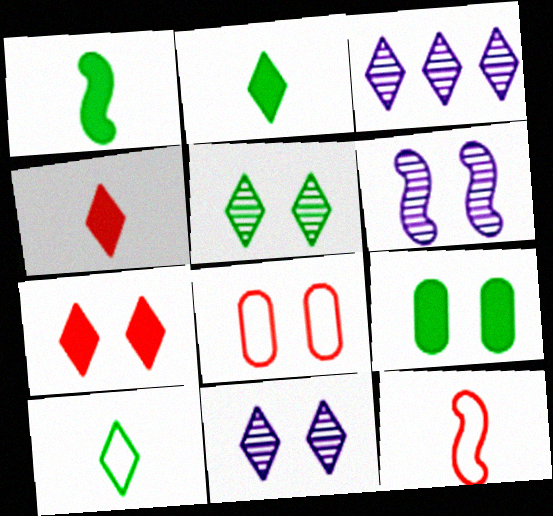[[1, 3, 8], 
[3, 7, 10], 
[3, 9, 12]]